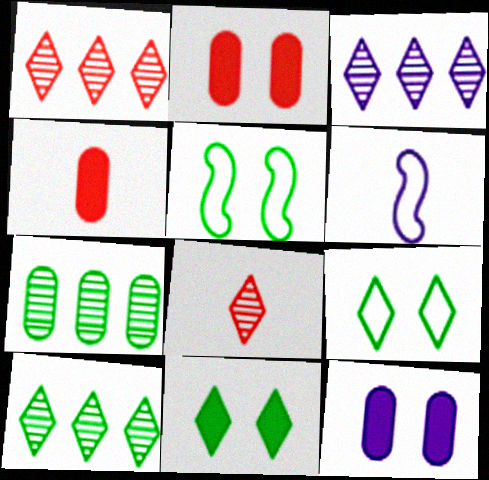[[1, 3, 10], 
[2, 6, 10], 
[3, 4, 5], 
[3, 6, 12]]